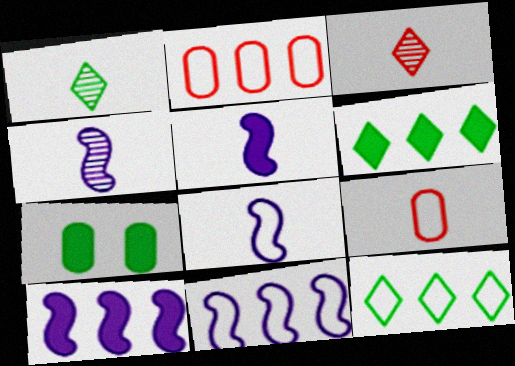[[1, 5, 9], 
[2, 11, 12], 
[3, 7, 11], 
[4, 5, 8]]